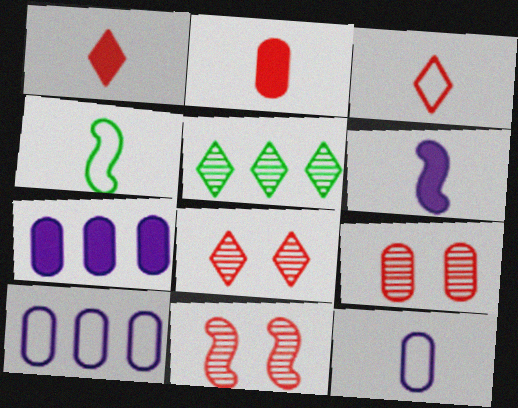[[3, 4, 12], 
[4, 7, 8], 
[8, 9, 11]]